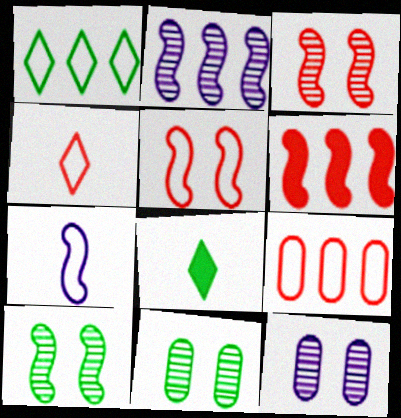[[4, 5, 9], 
[6, 7, 10]]